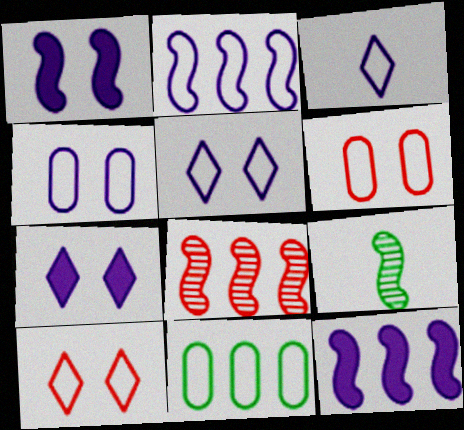[[2, 3, 4]]